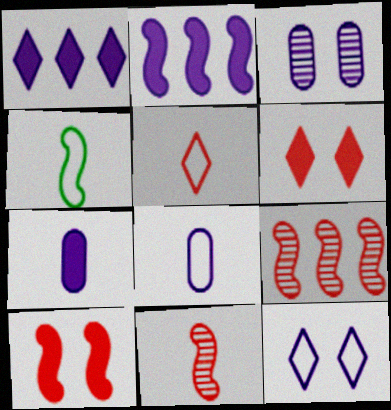[[4, 5, 8]]